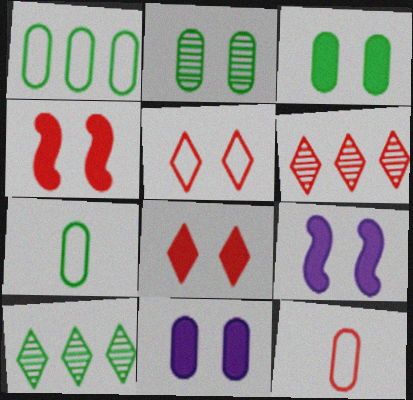[[2, 5, 9], 
[3, 8, 9], 
[4, 6, 12], 
[6, 7, 9], 
[9, 10, 12]]